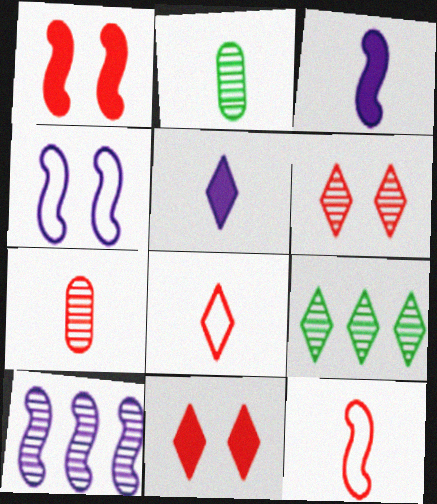[[2, 3, 8], 
[2, 5, 12], 
[2, 6, 10], 
[3, 4, 10]]